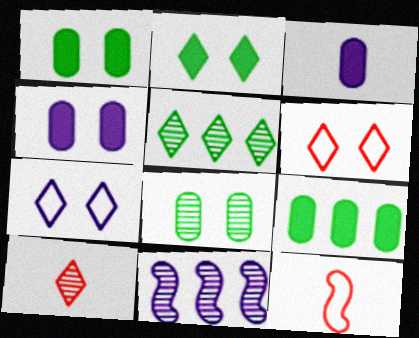[[3, 7, 11], 
[4, 5, 12], 
[8, 10, 11]]